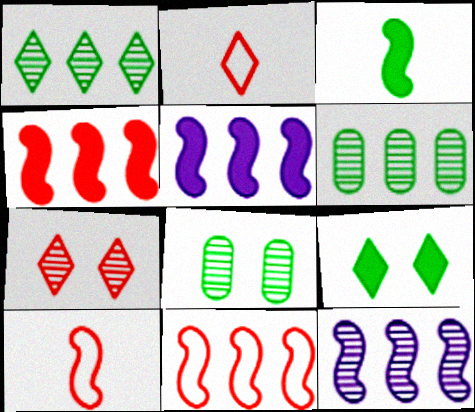[[2, 5, 8]]